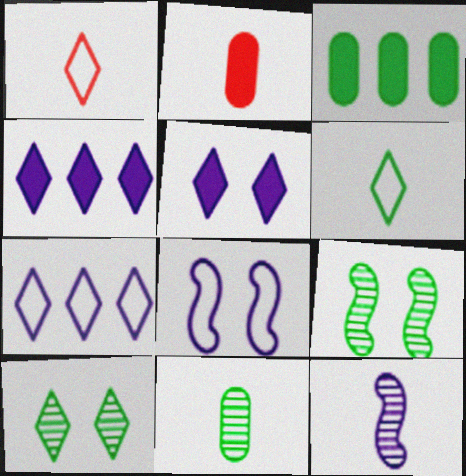[[1, 4, 10], 
[2, 6, 12], 
[2, 7, 9], 
[3, 6, 9]]